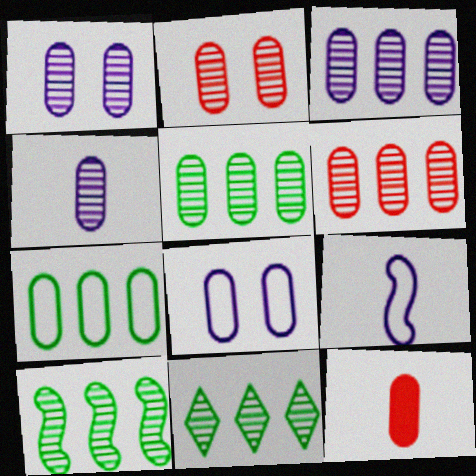[[1, 3, 4], 
[1, 7, 12], 
[2, 4, 5], 
[3, 5, 6], 
[5, 8, 12], 
[5, 10, 11]]